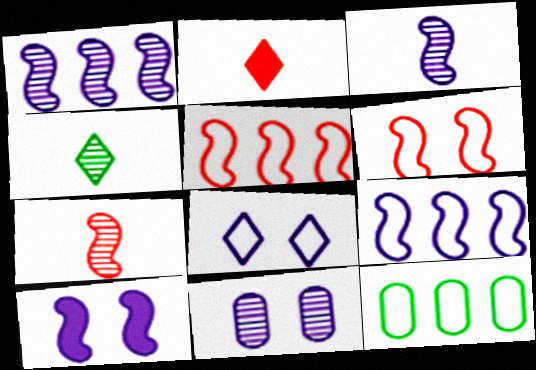[[3, 9, 10], 
[8, 10, 11]]